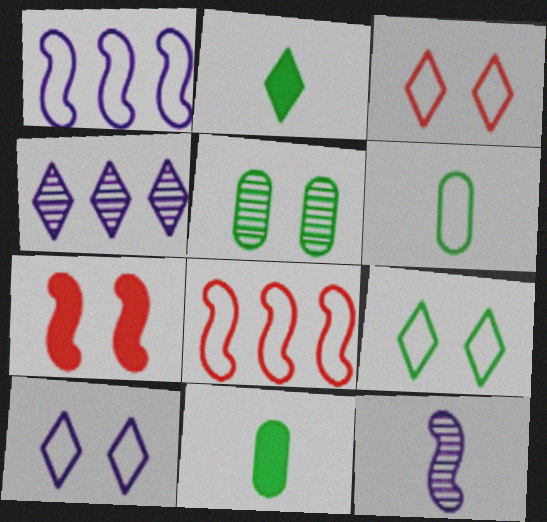[[1, 3, 6], 
[2, 3, 4], 
[3, 9, 10], 
[4, 6, 7], 
[5, 7, 10], 
[6, 8, 10]]